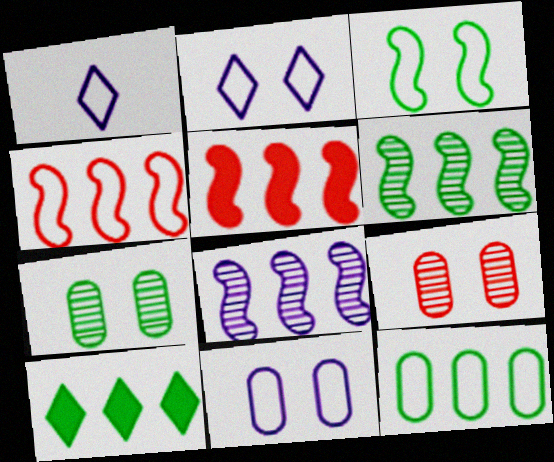[[1, 5, 7], 
[6, 10, 12]]